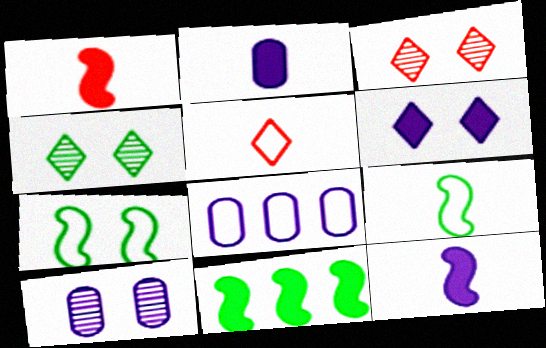[[1, 4, 8], 
[2, 8, 10], 
[5, 7, 8], 
[5, 10, 11]]